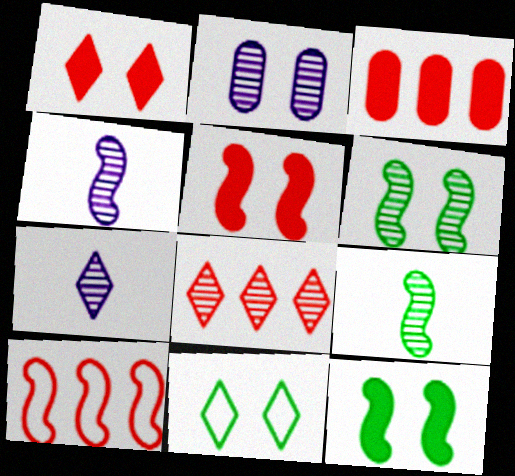[[2, 5, 11], 
[2, 8, 9], 
[3, 4, 11], 
[3, 8, 10], 
[4, 10, 12]]